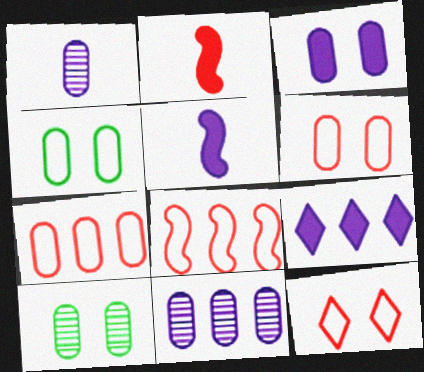[[3, 5, 9], 
[3, 6, 10]]